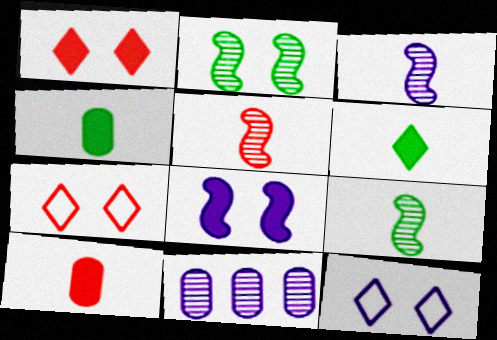[[3, 5, 9]]